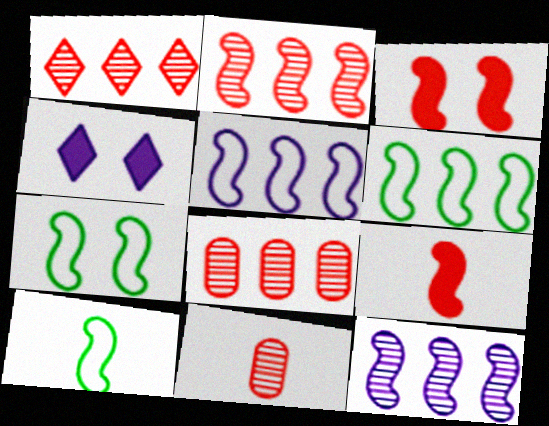[[1, 2, 8], 
[3, 10, 12], 
[4, 6, 11], 
[4, 8, 10], 
[6, 7, 10], 
[7, 9, 12]]